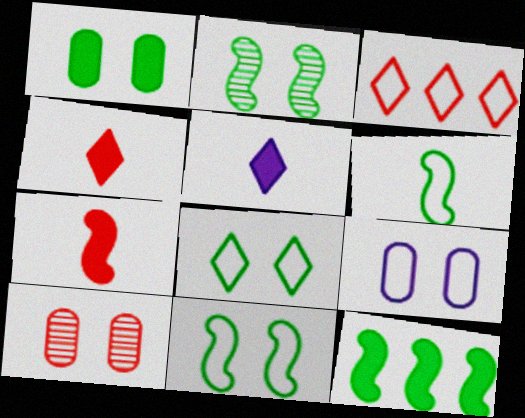[[1, 2, 8], 
[1, 9, 10], 
[2, 6, 12], 
[3, 6, 9], 
[3, 7, 10]]